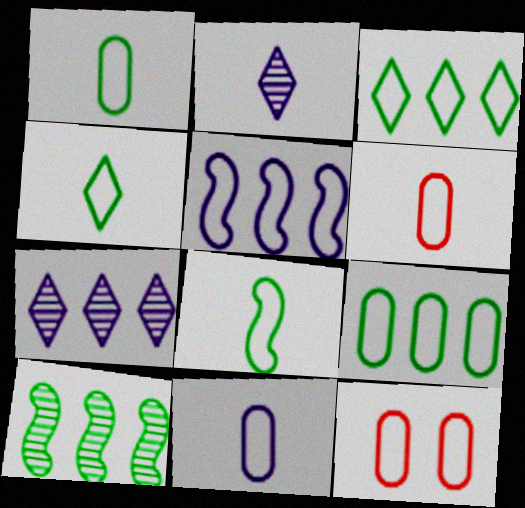[[1, 4, 8], 
[1, 6, 11], 
[4, 5, 12], 
[9, 11, 12]]